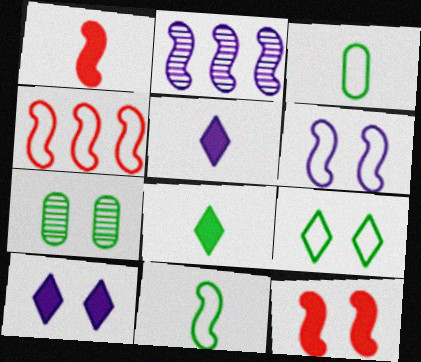[[2, 11, 12], 
[4, 5, 7], 
[4, 6, 11]]